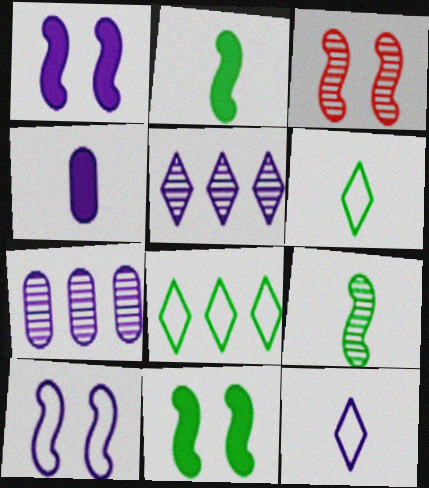[[1, 7, 12], 
[3, 4, 8], 
[3, 10, 11], 
[4, 5, 10]]